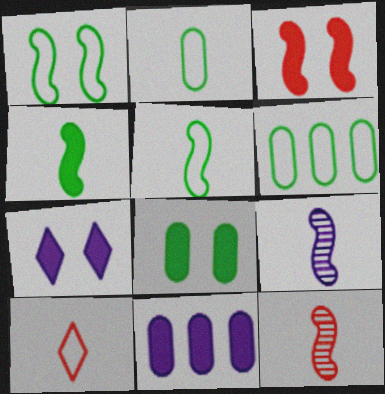[[3, 7, 8], 
[6, 7, 12]]